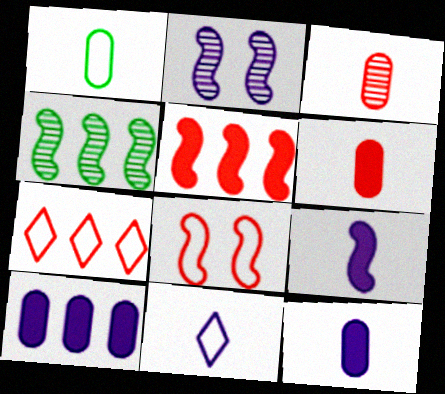[[1, 3, 12], 
[2, 10, 11], 
[4, 7, 10], 
[4, 8, 9]]